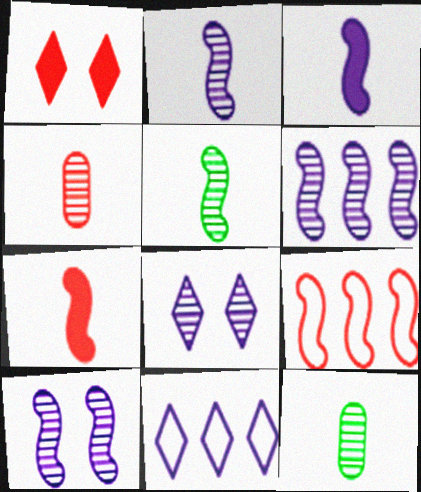[[1, 4, 9], 
[2, 6, 10]]